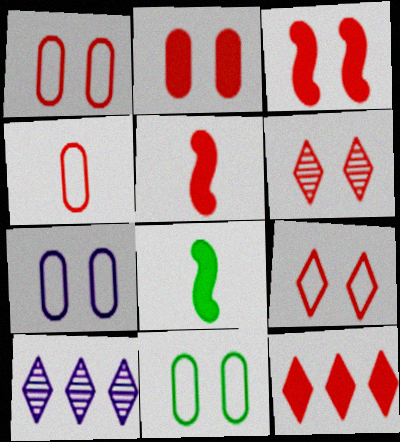[[1, 3, 6], 
[1, 7, 11], 
[1, 8, 10], 
[2, 5, 12], 
[5, 10, 11]]